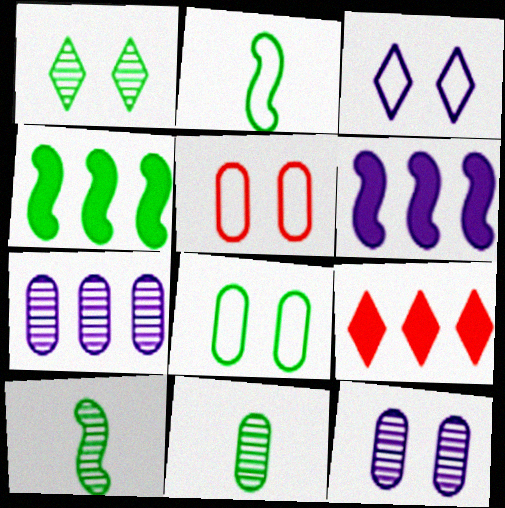[[2, 9, 12]]